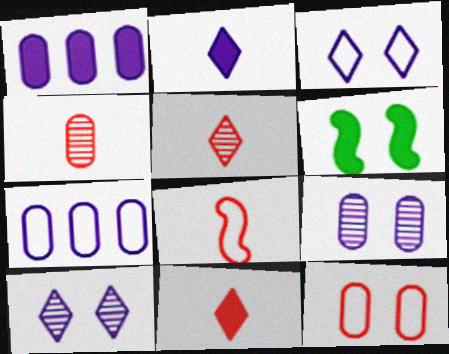[[1, 6, 11], 
[4, 8, 11], 
[5, 6, 7], 
[6, 10, 12]]